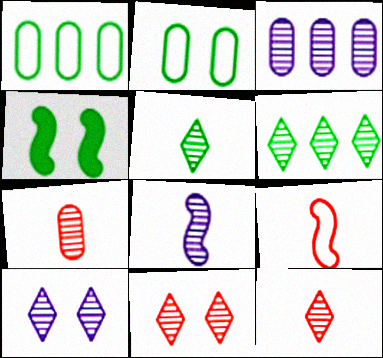[[1, 4, 5], 
[3, 8, 10], 
[5, 7, 8], 
[6, 10, 12]]